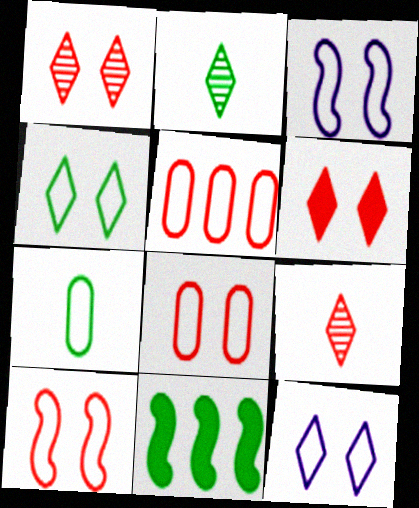[[3, 4, 8]]